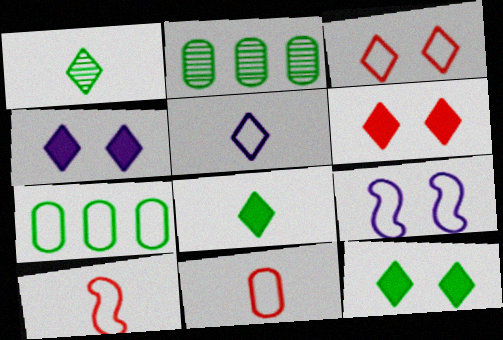[[2, 4, 10], 
[4, 6, 12]]